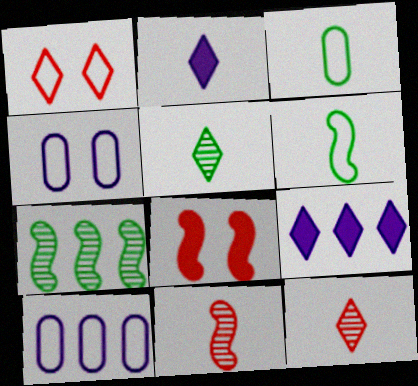[[1, 5, 9], 
[1, 6, 10], 
[2, 3, 11], 
[5, 8, 10]]